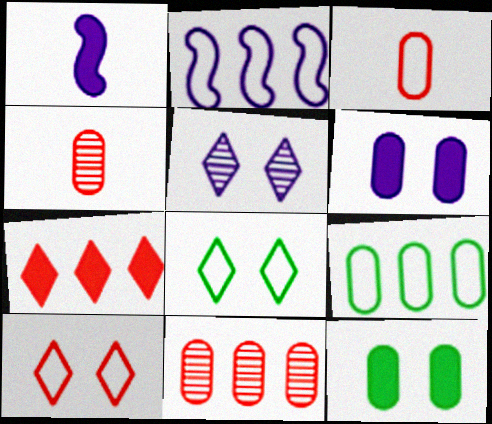[[1, 7, 12], 
[1, 8, 11], 
[2, 3, 8], 
[4, 6, 9]]